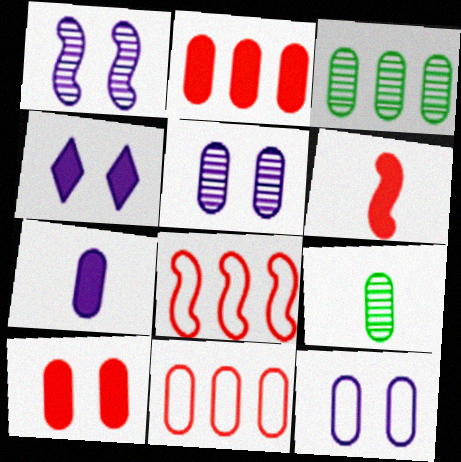[[1, 4, 12], 
[2, 9, 12], 
[4, 8, 9]]